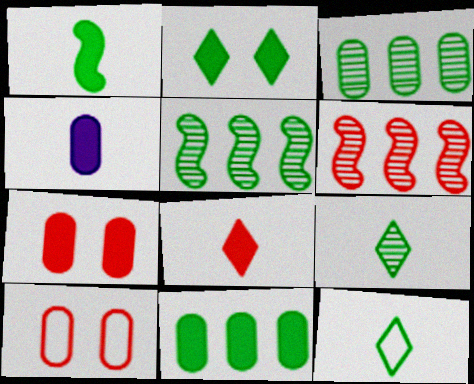[[1, 2, 11], 
[1, 4, 8], 
[3, 4, 10], 
[4, 7, 11], 
[6, 8, 10]]